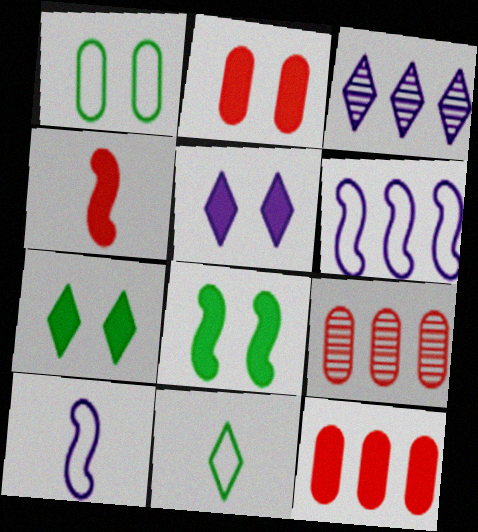[[1, 3, 4], 
[2, 5, 8], 
[7, 9, 10]]